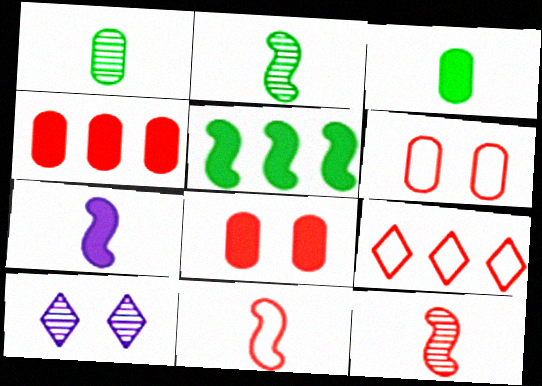[[2, 7, 11], 
[6, 9, 11], 
[8, 9, 12]]